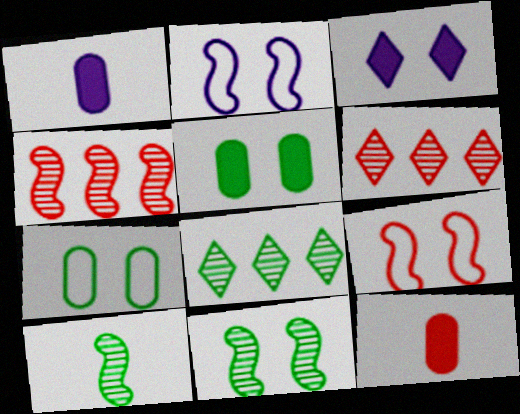[[1, 8, 9], 
[2, 8, 12], 
[6, 9, 12]]